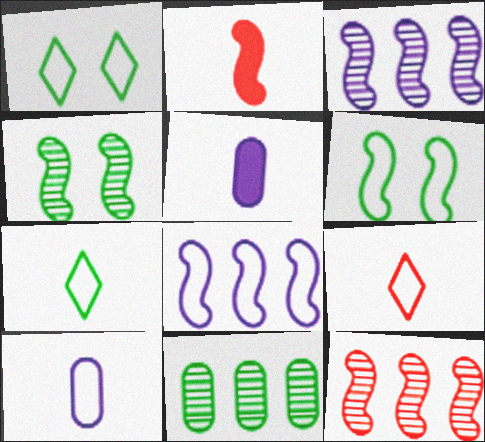[[1, 5, 12], 
[2, 3, 6], 
[2, 4, 8]]